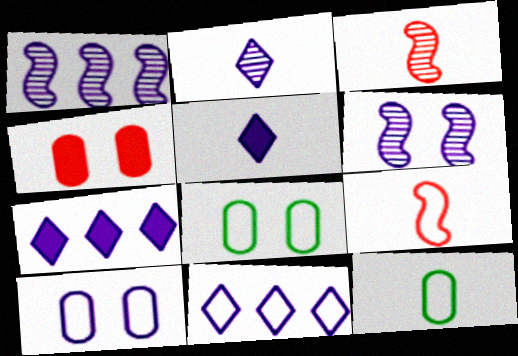[[1, 5, 10], 
[3, 5, 12], 
[3, 7, 8], 
[8, 9, 11]]